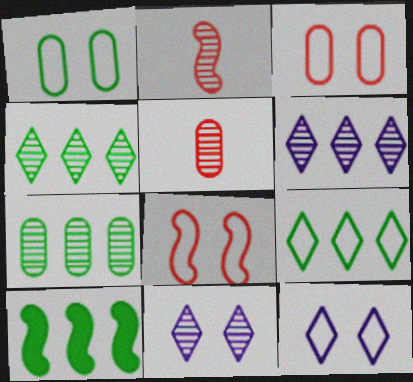[[1, 8, 12], 
[2, 7, 11], 
[5, 10, 12], 
[7, 9, 10]]